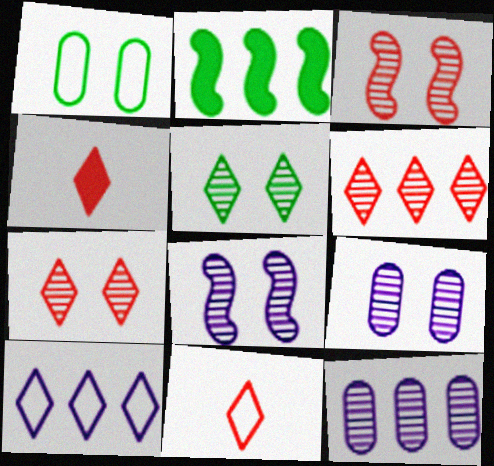[[2, 9, 11], 
[3, 5, 9], 
[4, 5, 10]]